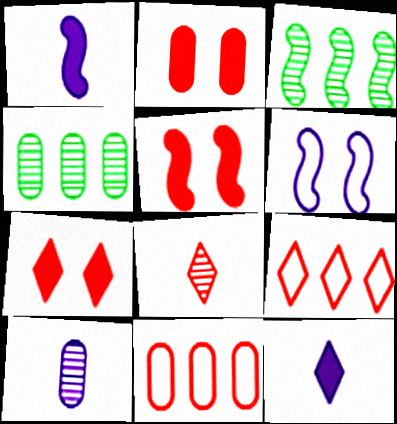[[2, 5, 7], 
[5, 8, 11], 
[7, 8, 9]]